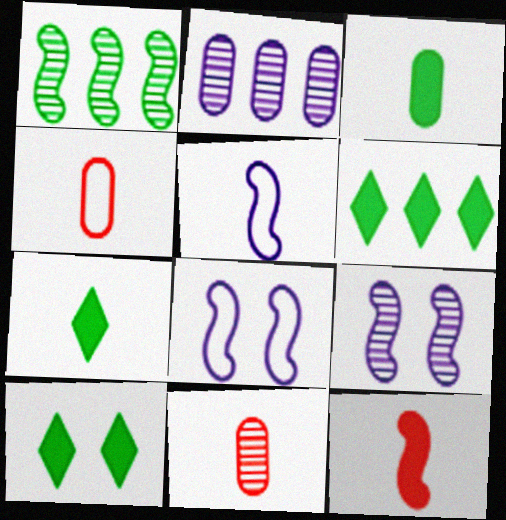[[1, 8, 12], 
[4, 6, 9], 
[5, 7, 11], 
[6, 7, 10], 
[6, 8, 11]]